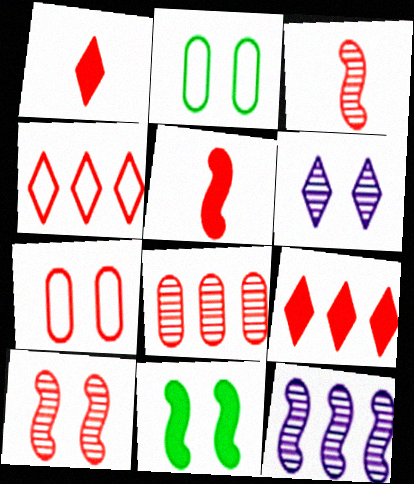[[1, 2, 12], 
[3, 7, 9], 
[6, 7, 11]]